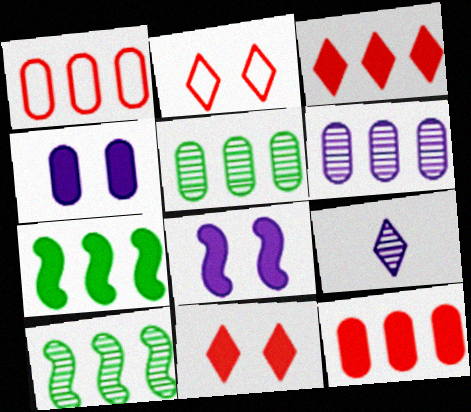[]